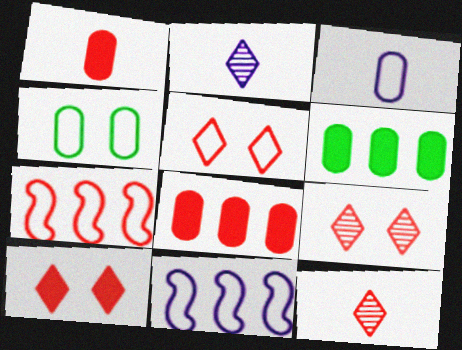[[1, 7, 9], 
[5, 9, 10]]